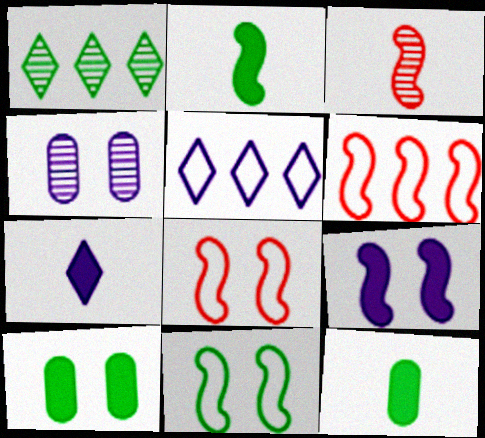[[1, 3, 4], 
[1, 11, 12], 
[3, 5, 10]]